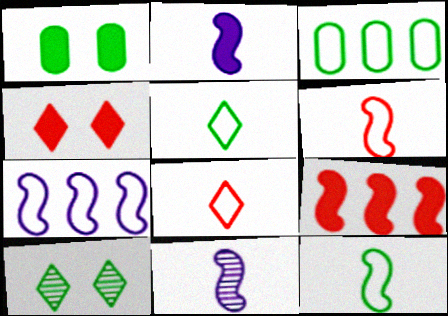[[3, 4, 11]]